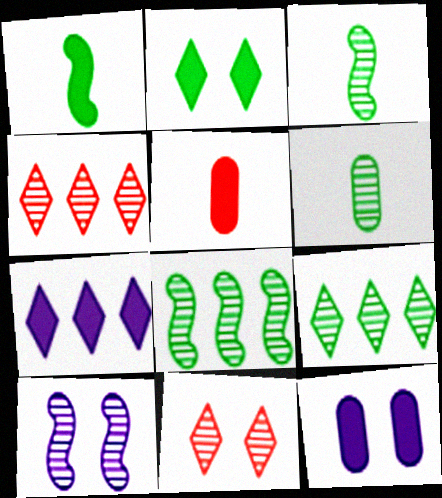[[4, 6, 10]]